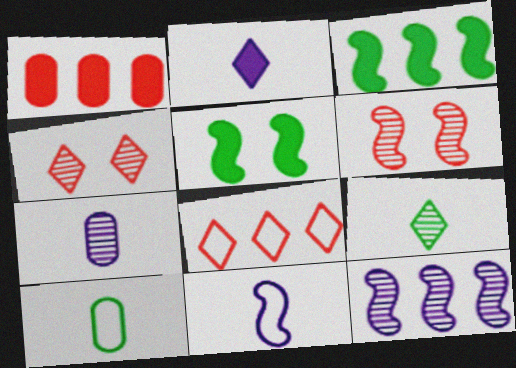[[1, 2, 5], 
[2, 7, 11], 
[3, 6, 11], 
[5, 7, 8]]